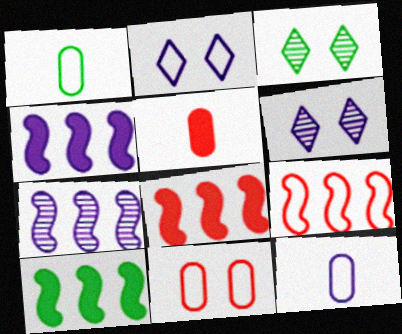[[1, 2, 9], 
[1, 3, 10], 
[1, 6, 8], 
[3, 8, 12], 
[4, 6, 12], 
[4, 8, 10], 
[7, 9, 10]]